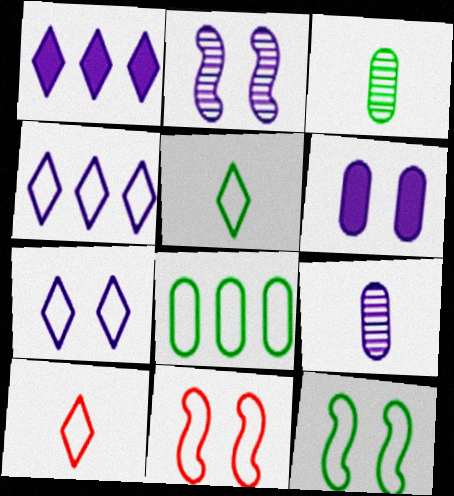[[1, 3, 11], 
[2, 6, 7], 
[5, 8, 12]]